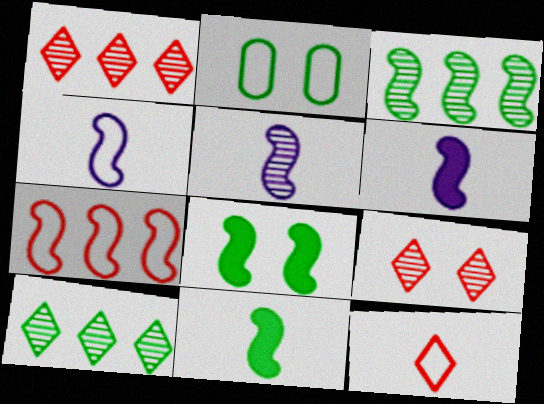[[1, 2, 6], 
[2, 10, 11], 
[4, 5, 6], 
[5, 7, 8]]